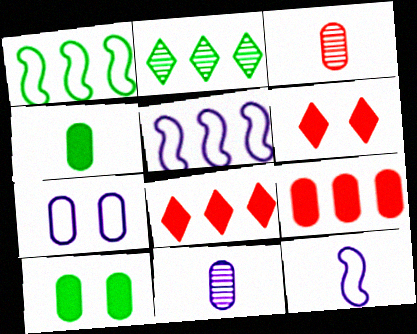[[1, 6, 11], 
[2, 5, 9]]